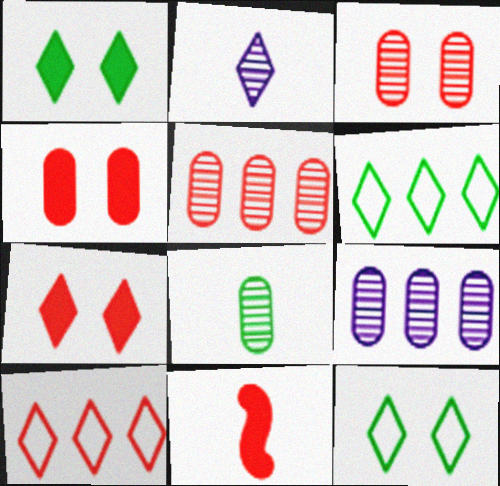[[1, 2, 10], 
[2, 6, 7], 
[3, 8, 9], 
[3, 10, 11], 
[9, 11, 12]]